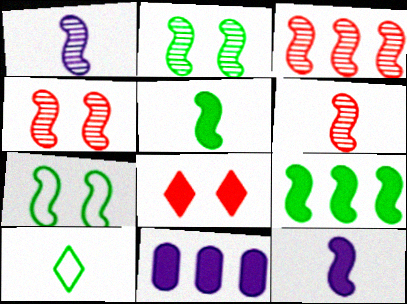[[1, 2, 3], 
[3, 4, 6], 
[3, 7, 12], 
[4, 10, 11], 
[5, 8, 11]]